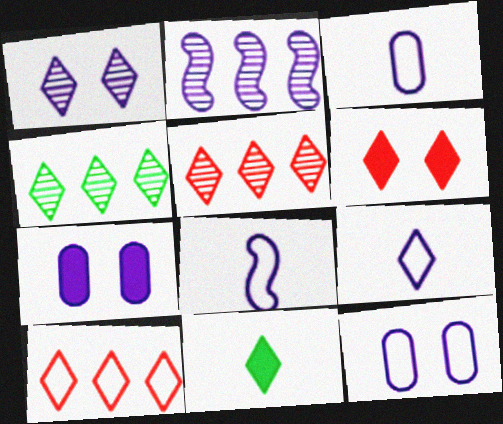[[1, 10, 11], 
[2, 7, 9], 
[3, 8, 9], 
[4, 6, 9]]